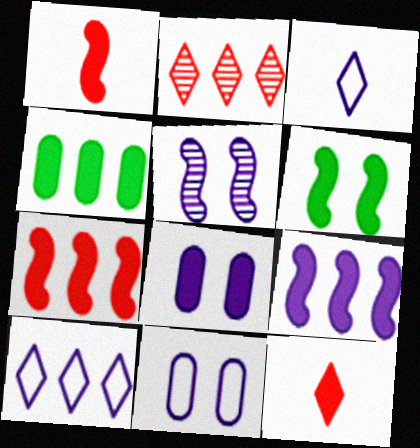[[1, 6, 9]]